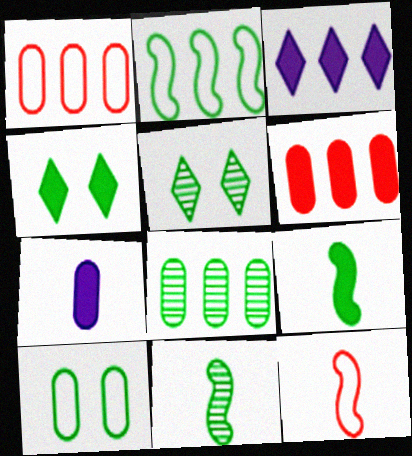[[5, 8, 11]]